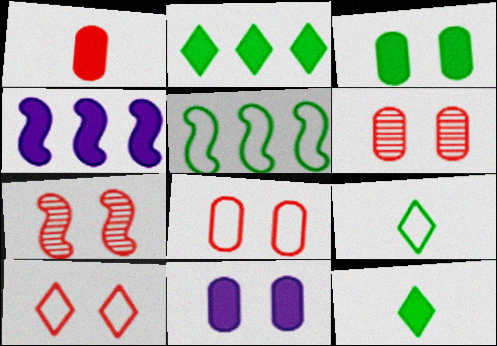[[4, 6, 9]]